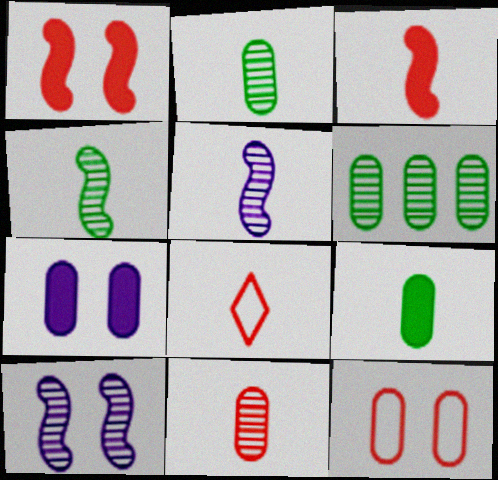[[3, 8, 11], 
[5, 8, 9]]